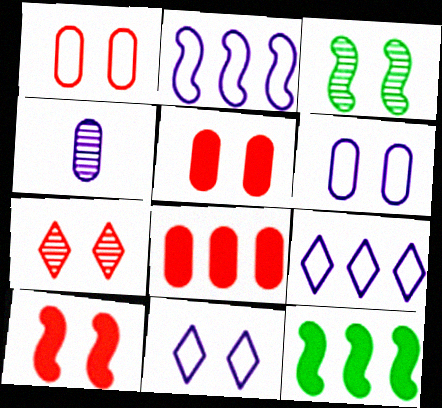[[1, 7, 10], 
[3, 5, 11]]